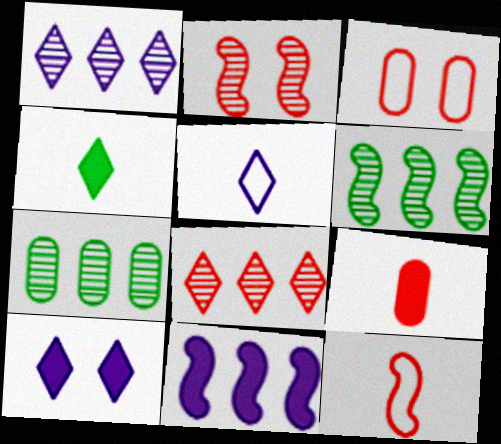[[1, 5, 10], 
[7, 10, 12]]